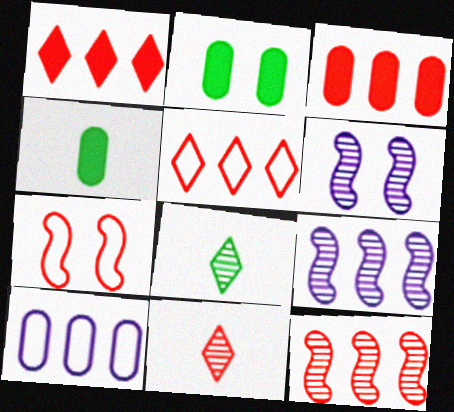[[3, 5, 12], 
[3, 7, 11], 
[4, 5, 6]]